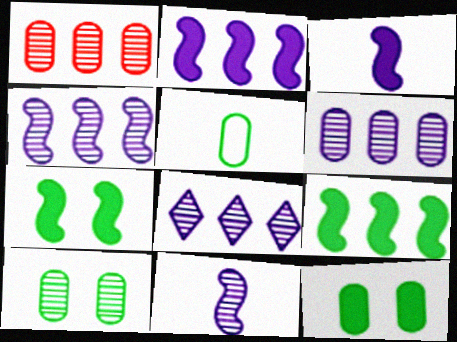[[4, 6, 8]]